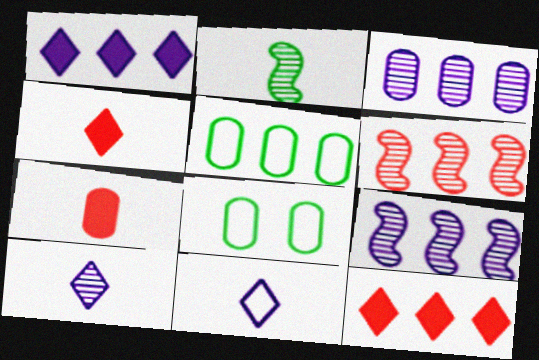[[1, 5, 6], 
[2, 7, 11], 
[3, 7, 8], 
[4, 8, 9], 
[5, 9, 12]]